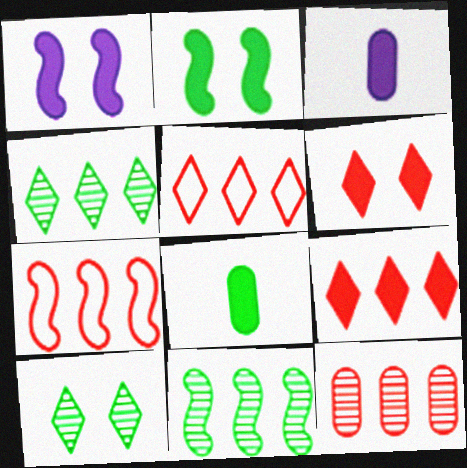[[1, 8, 9], 
[2, 3, 9], 
[3, 7, 10], 
[7, 9, 12]]